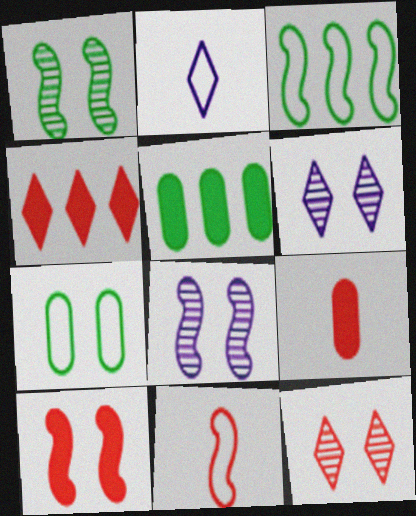[[3, 6, 9], 
[4, 9, 10], 
[5, 6, 11], 
[6, 7, 10]]